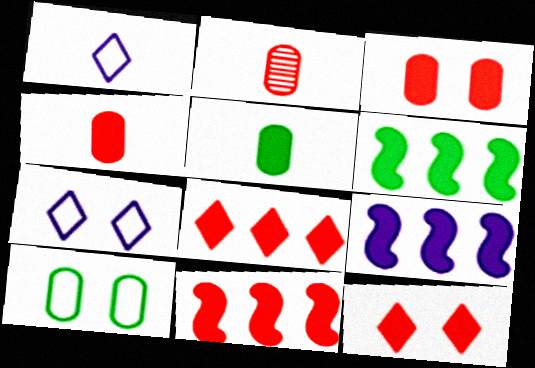[[2, 6, 7], 
[4, 11, 12], 
[5, 9, 12], 
[6, 9, 11]]